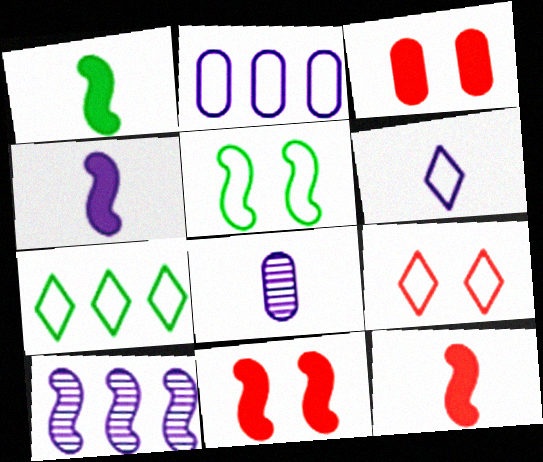[[1, 4, 12], 
[4, 6, 8], 
[5, 10, 12], 
[6, 7, 9], 
[7, 8, 11]]